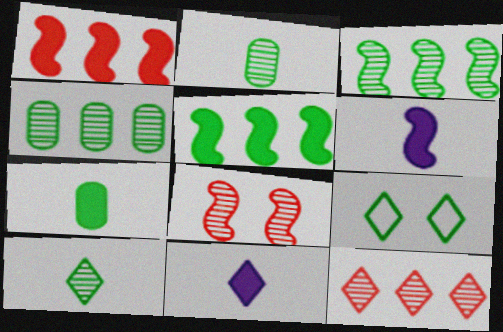[[2, 5, 9], 
[3, 7, 9], 
[9, 11, 12]]